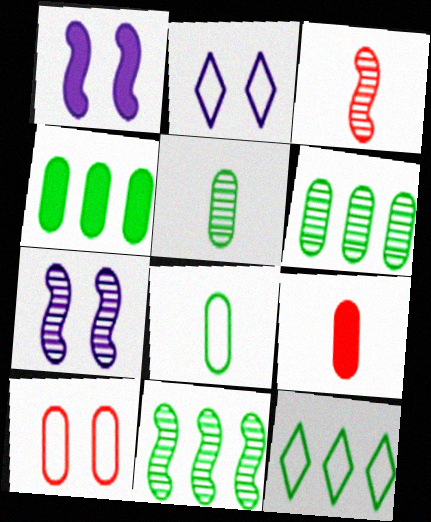[[2, 3, 4], 
[2, 9, 11], 
[3, 7, 11], 
[4, 11, 12], 
[7, 9, 12]]